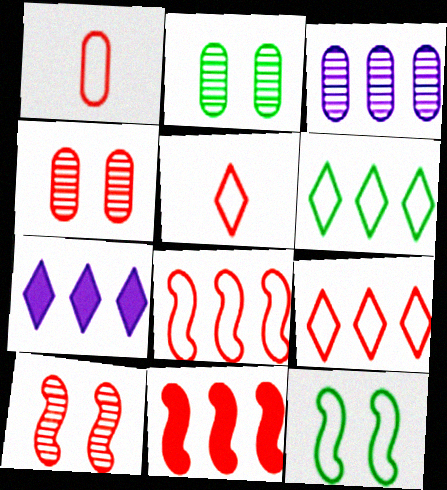[[3, 6, 11], 
[4, 5, 11]]